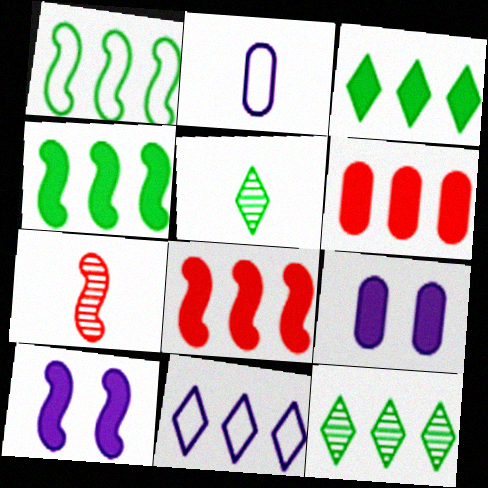[[1, 7, 10]]